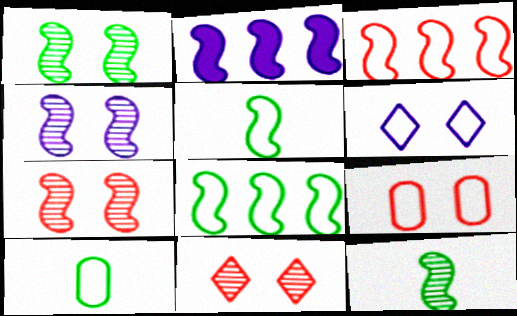[[1, 4, 7], 
[2, 5, 7], 
[2, 10, 11], 
[3, 6, 10]]